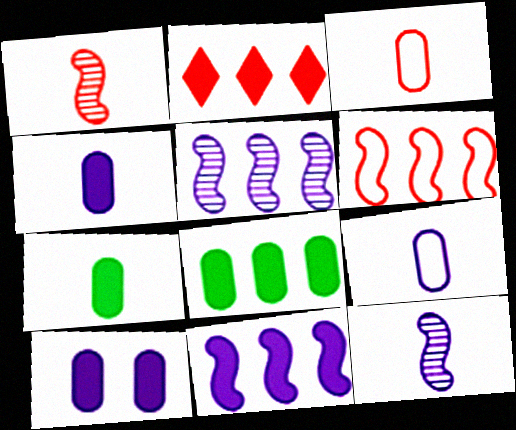[[2, 8, 11]]